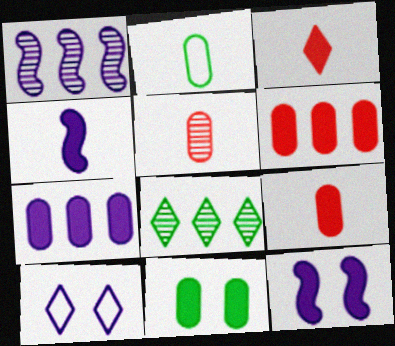[[3, 8, 10], 
[7, 9, 11]]